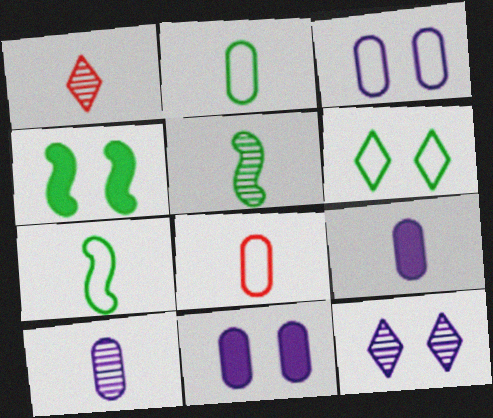[[1, 5, 10], 
[1, 7, 9]]